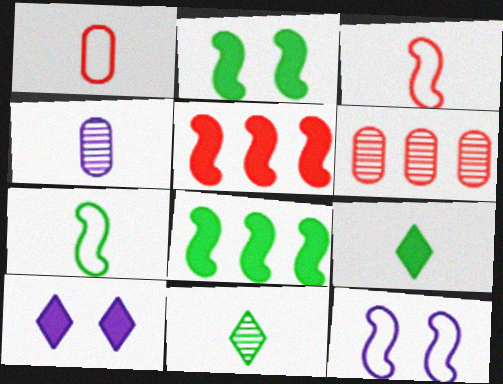[[3, 4, 9], 
[6, 7, 10], 
[6, 9, 12]]